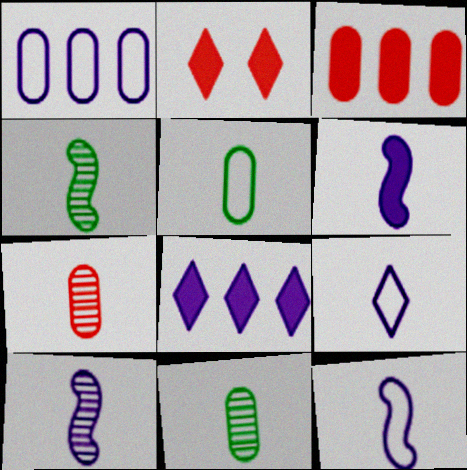[[1, 2, 4], 
[6, 10, 12]]